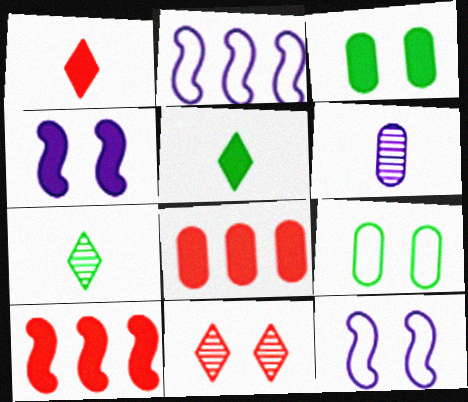[[3, 11, 12], 
[4, 5, 8], 
[4, 9, 11], 
[6, 8, 9], 
[7, 8, 12]]